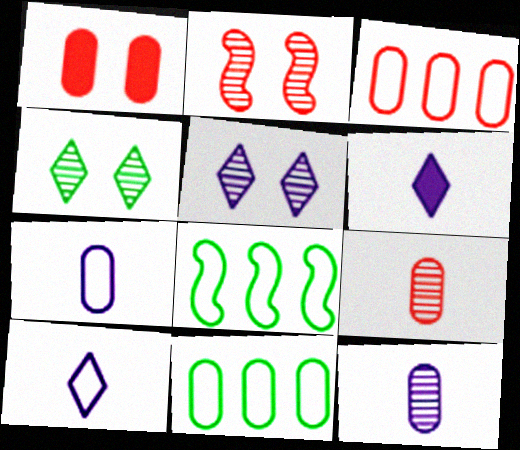[[1, 3, 9], 
[1, 11, 12], 
[2, 6, 11]]